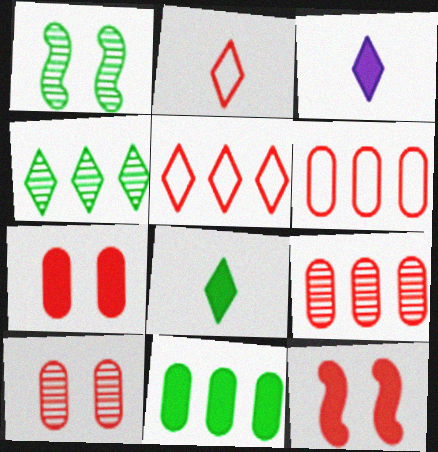[[1, 3, 6], 
[2, 9, 12], 
[3, 11, 12]]